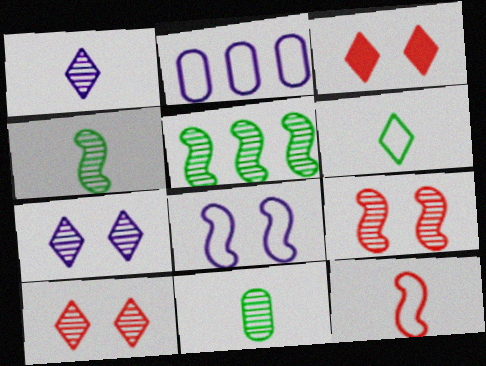[[2, 3, 4]]